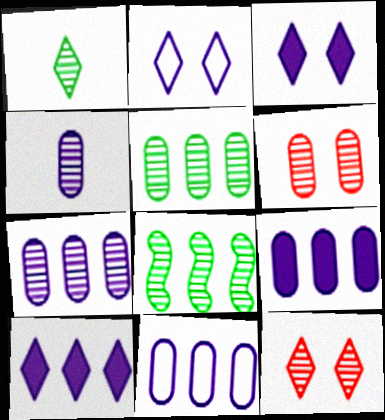[[4, 5, 6], 
[4, 8, 12], 
[7, 9, 11]]